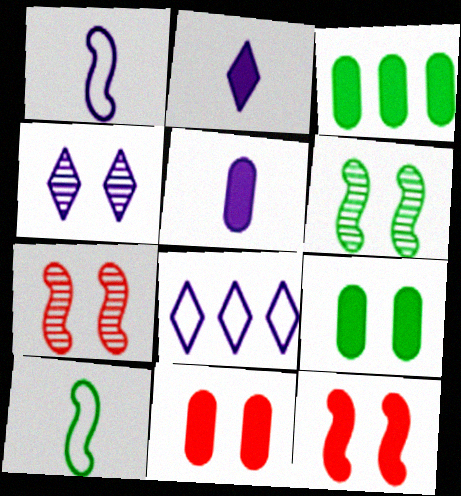[[2, 3, 12], 
[2, 4, 8], 
[3, 5, 11]]